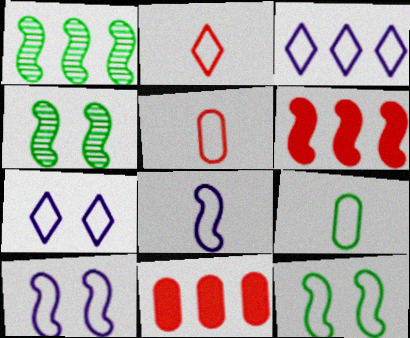[[1, 3, 11], 
[2, 8, 9], 
[3, 5, 12], 
[4, 6, 8]]